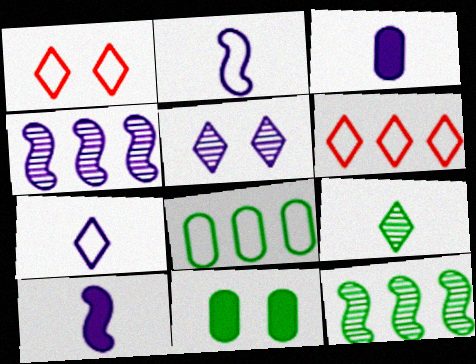[[1, 2, 8], 
[1, 3, 12]]